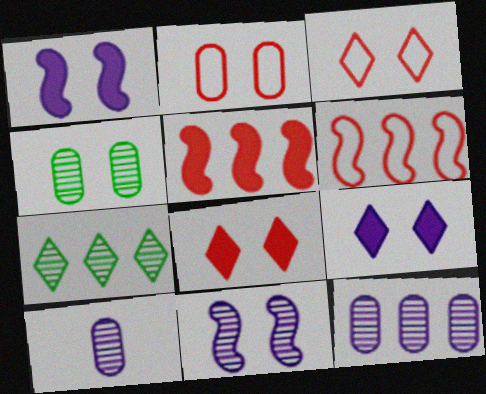[[1, 3, 4]]